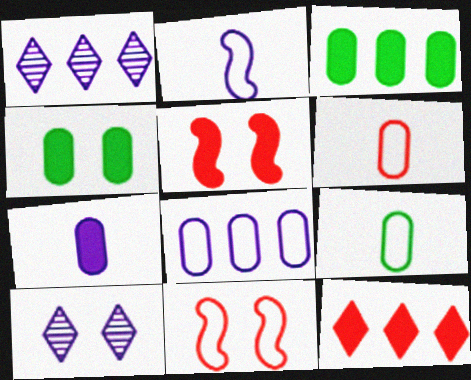[[1, 5, 9], 
[4, 10, 11]]